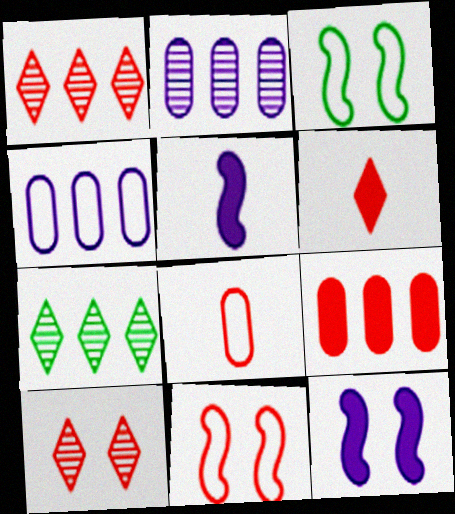[[2, 3, 6], 
[7, 8, 12]]